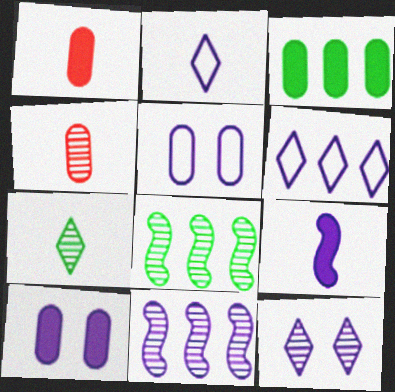[[1, 3, 10], 
[2, 10, 11], 
[3, 4, 5], 
[4, 8, 12]]